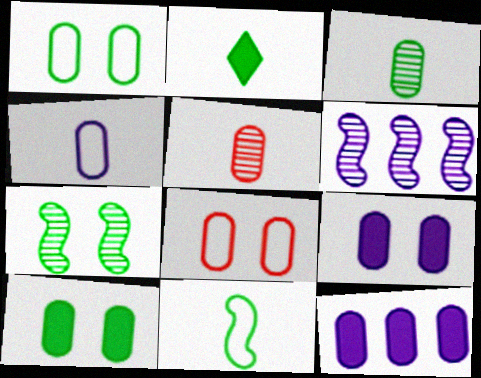[[1, 5, 12], 
[2, 3, 11], 
[2, 6, 8], 
[3, 8, 12]]